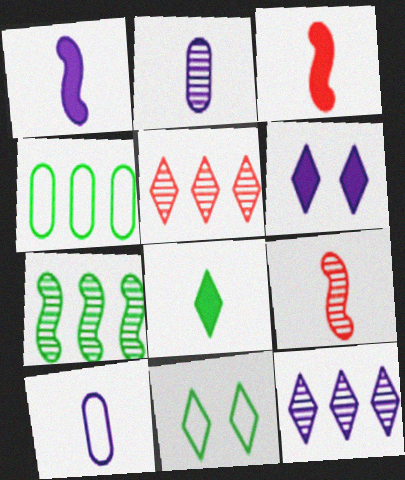[[4, 6, 9], 
[8, 9, 10]]